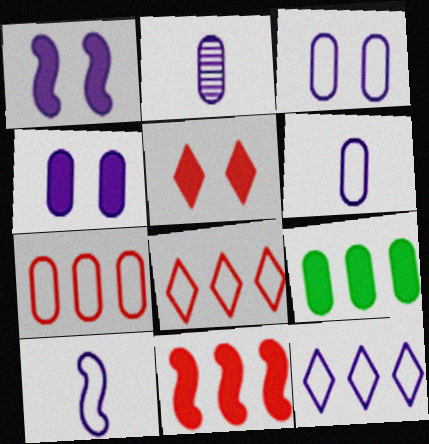[[1, 2, 12], 
[3, 10, 12]]